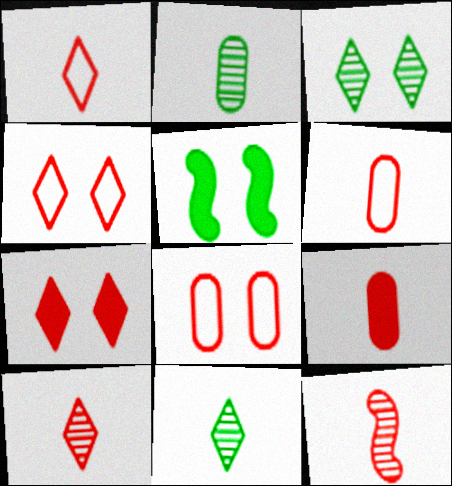[[1, 9, 12]]